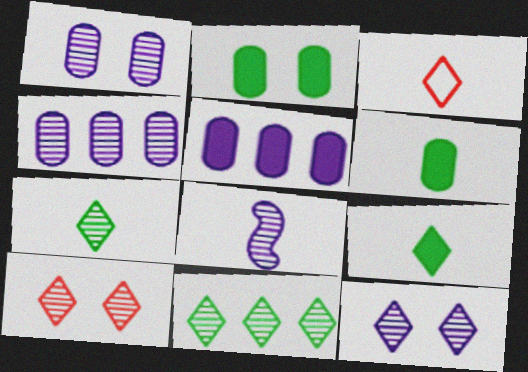[[3, 6, 8], 
[4, 8, 12]]